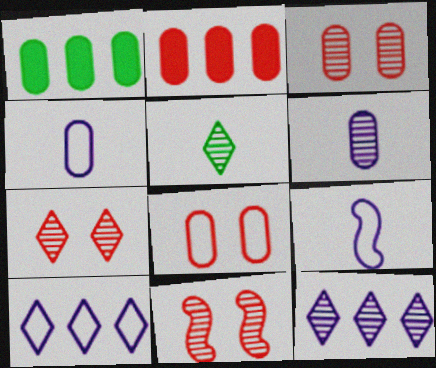[[1, 3, 4], 
[1, 6, 8], 
[1, 7, 9], 
[3, 7, 11], 
[5, 7, 12]]